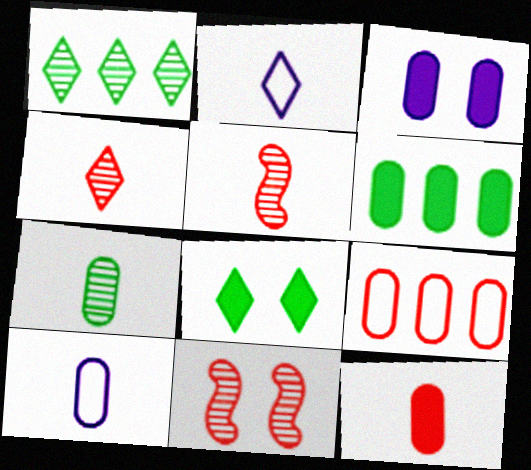[[2, 6, 11], 
[3, 6, 12], 
[3, 7, 9], 
[7, 10, 12]]